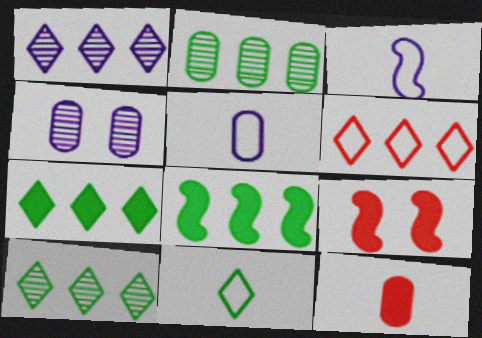[[1, 6, 7], 
[5, 9, 10]]